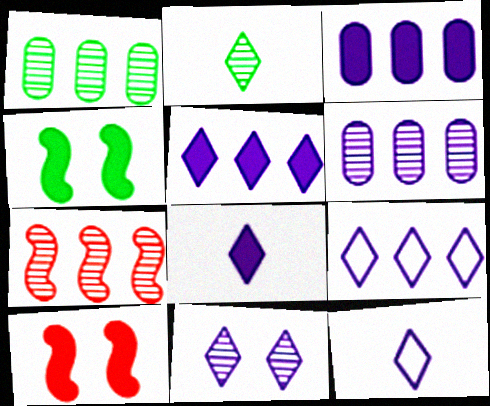[[1, 10, 12], 
[5, 11, 12], 
[8, 9, 11]]